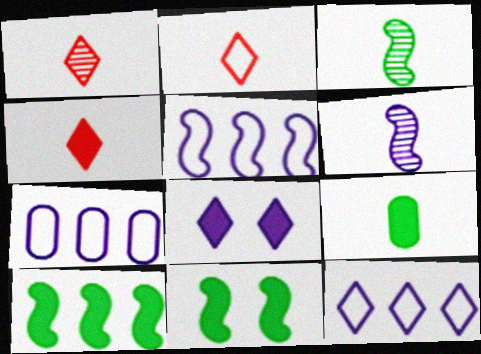[[1, 2, 4], 
[1, 7, 11], 
[2, 6, 9], 
[5, 7, 12], 
[6, 7, 8]]